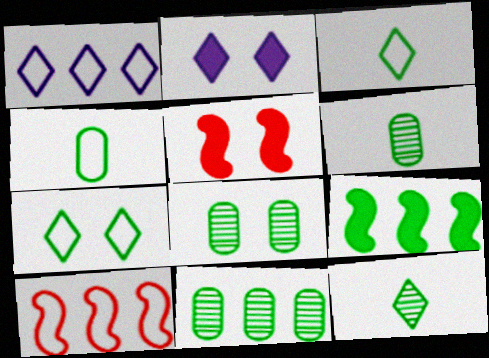[[1, 5, 6], 
[2, 6, 10], 
[3, 8, 9], 
[6, 7, 9], 
[6, 8, 11]]